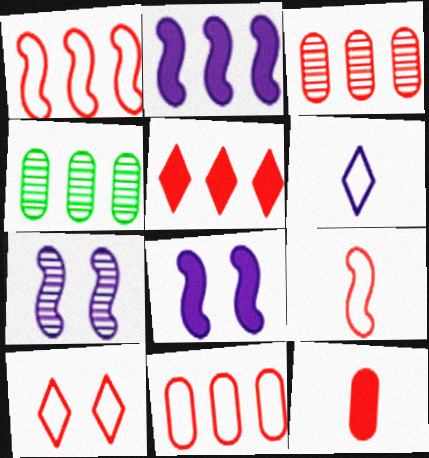[[1, 3, 5], 
[9, 10, 11]]